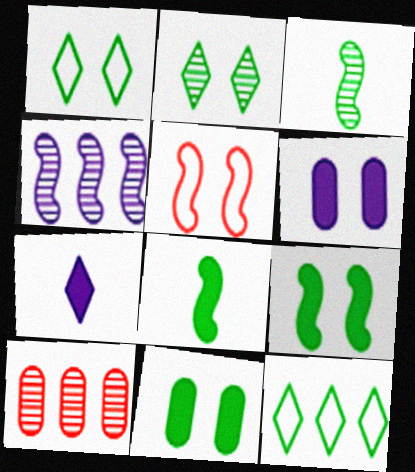[[2, 5, 6], 
[3, 11, 12], 
[4, 5, 8]]